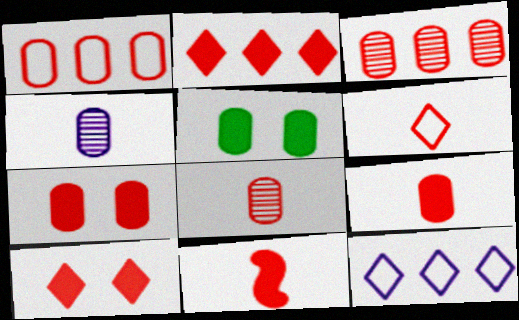[[1, 4, 5], 
[1, 7, 8], 
[2, 7, 11], 
[6, 8, 11]]